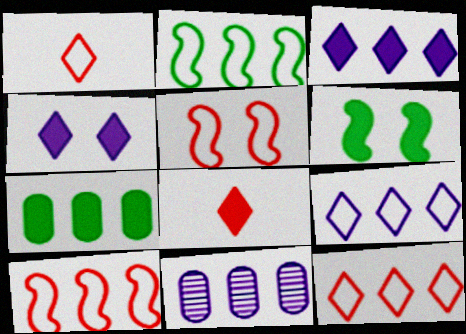[[1, 6, 11]]